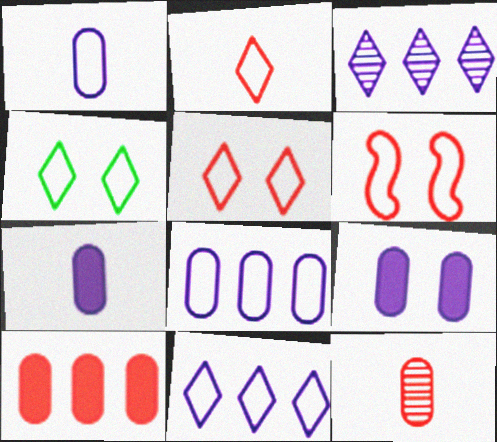[[2, 4, 11]]